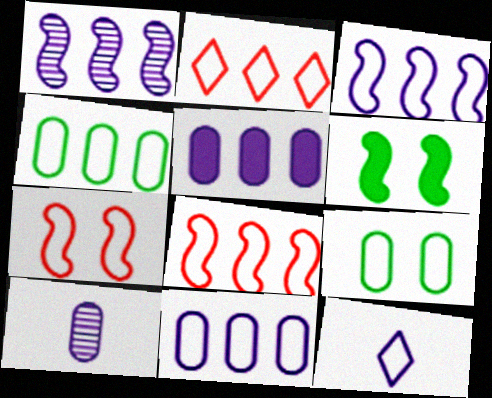[[2, 3, 4], 
[2, 6, 10], 
[4, 7, 12], 
[8, 9, 12]]